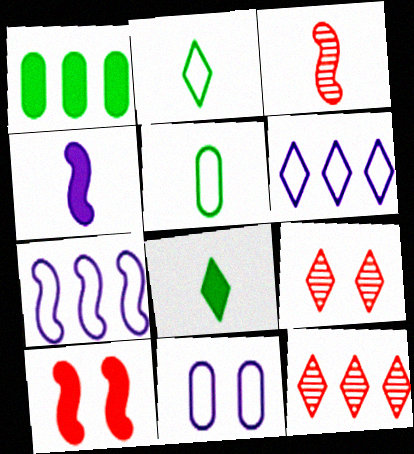[[1, 7, 12], 
[6, 8, 9]]